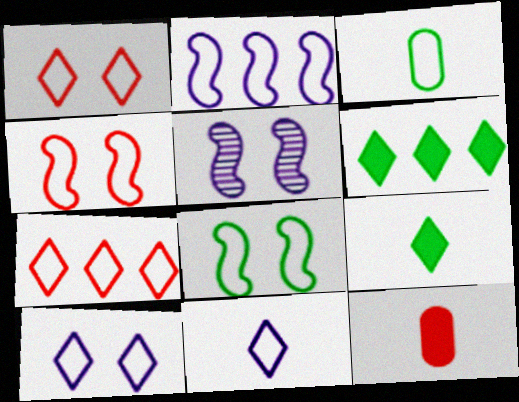[[1, 2, 3]]